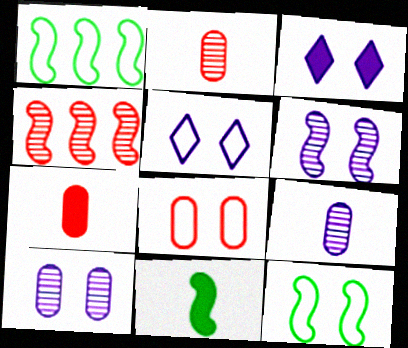[[1, 2, 3], 
[5, 8, 12]]